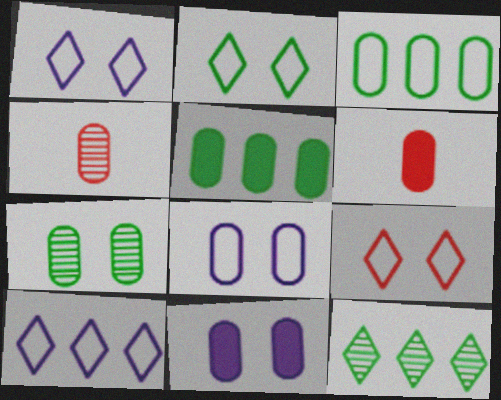[[1, 2, 9], 
[3, 4, 11], 
[4, 5, 8], 
[5, 6, 11]]